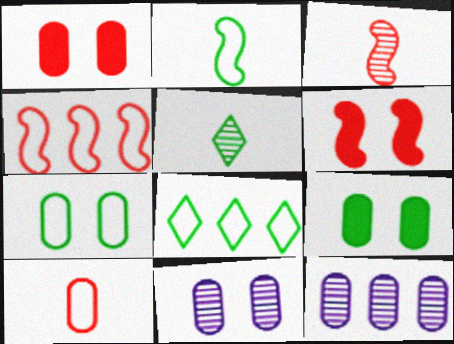[[1, 7, 11], 
[2, 7, 8], 
[3, 4, 6], 
[9, 10, 12]]